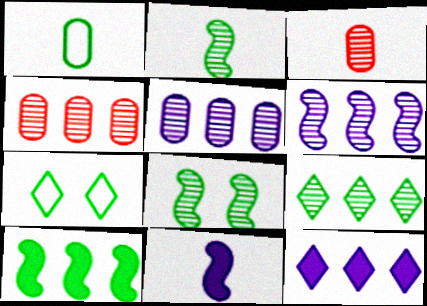[[4, 6, 9], 
[4, 7, 11]]